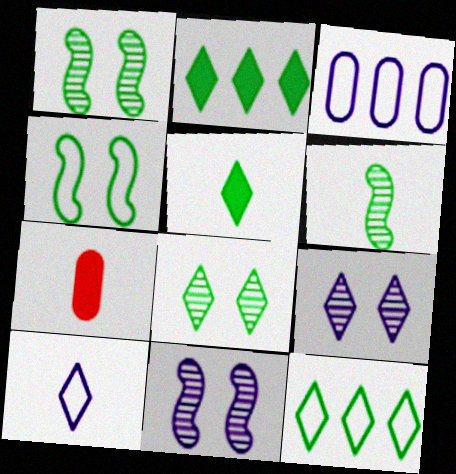[[5, 8, 12], 
[6, 7, 10], 
[7, 11, 12]]